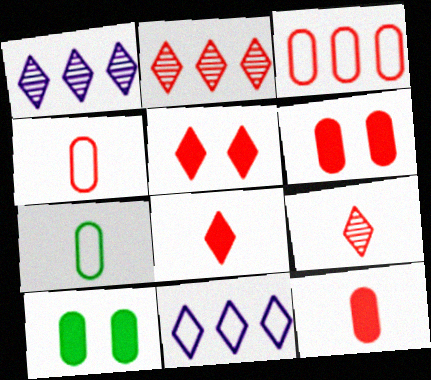[]